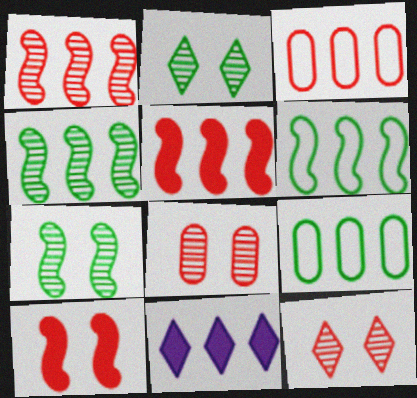[[1, 9, 11], 
[3, 4, 11]]